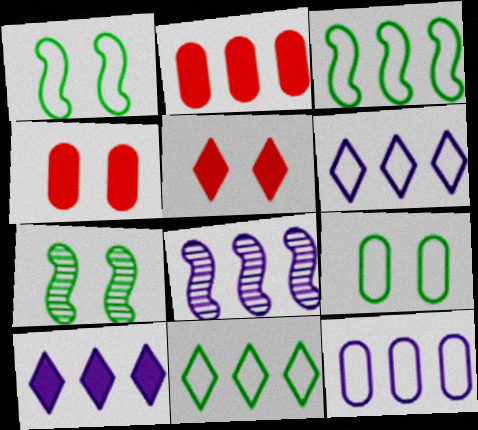[[2, 8, 11], 
[8, 10, 12]]